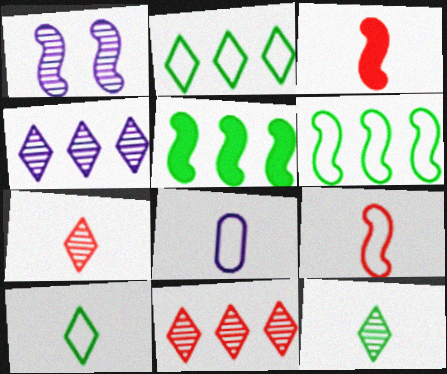[[1, 3, 6], 
[1, 5, 9], 
[3, 8, 12], 
[8, 9, 10]]